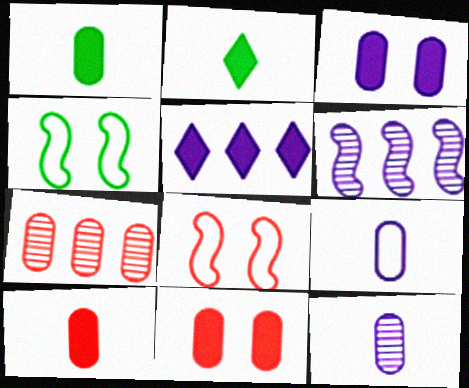[]